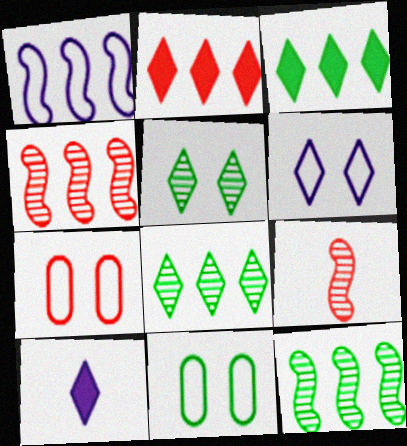[[2, 7, 9], 
[4, 10, 11], 
[7, 10, 12]]